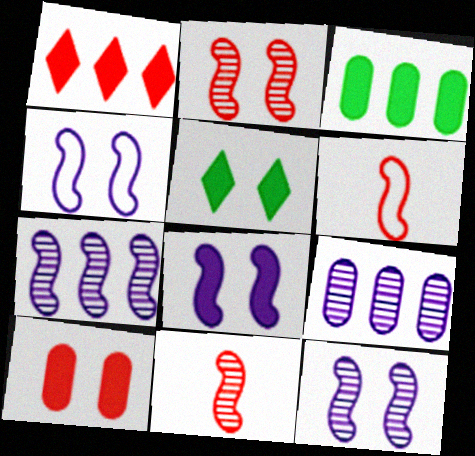[[4, 8, 12], 
[5, 6, 9], 
[5, 8, 10]]